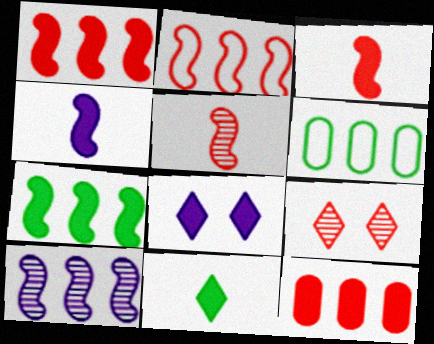[[2, 7, 10], 
[4, 6, 9], 
[5, 6, 8]]